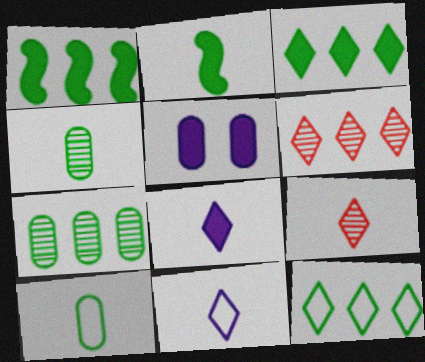[[1, 7, 12]]